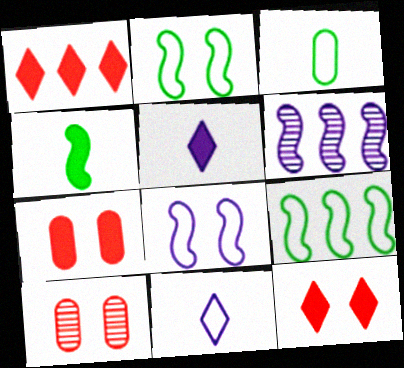[[3, 6, 12], 
[5, 9, 10]]